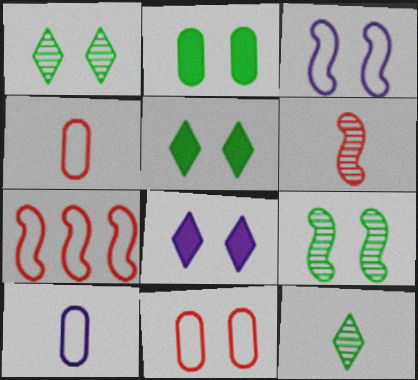[[8, 9, 11]]